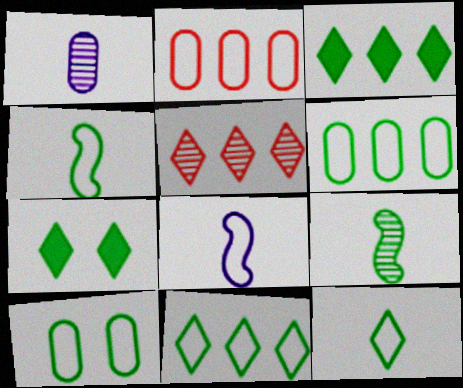[[3, 9, 10], 
[4, 10, 11], 
[6, 7, 9]]